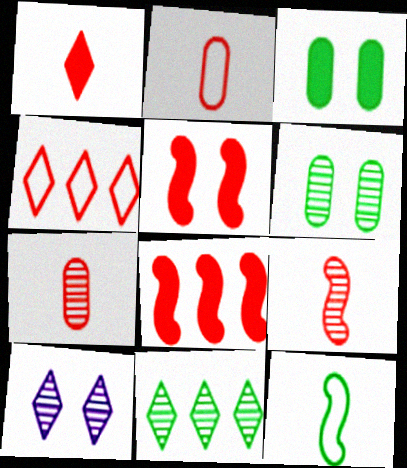[[1, 2, 9], 
[3, 11, 12], 
[4, 5, 7]]